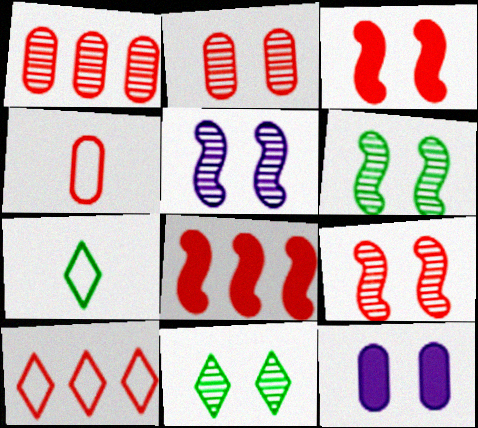[[1, 8, 10], 
[2, 5, 11], 
[5, 6, 9]]